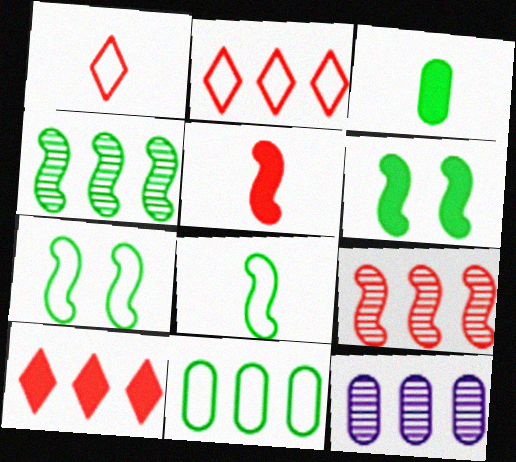[[1, 6, 12], 
[4, 6, 8]]